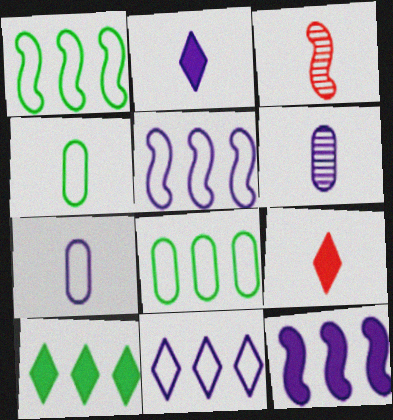[[2, 3, 4]]